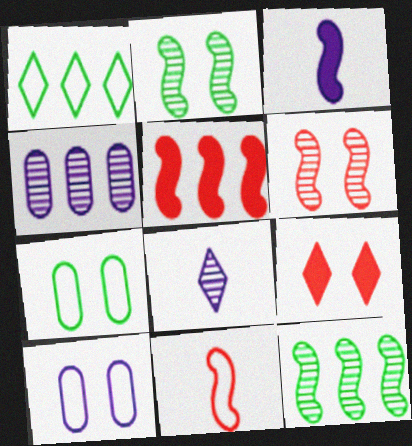[[1, 4, 5], 
[1, 8, 9], 
[1, 10, 11], 
[2, 9, 10], 
[5, 6, 11], 
[5, 7, 8]]